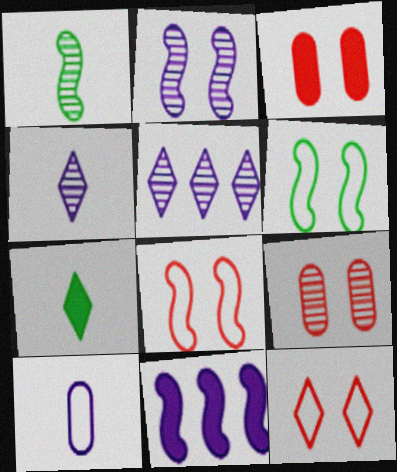[[1, 5, 9], 
[1, 8, 11], 
[3, 7, 11], 
[5, 7, 12]]